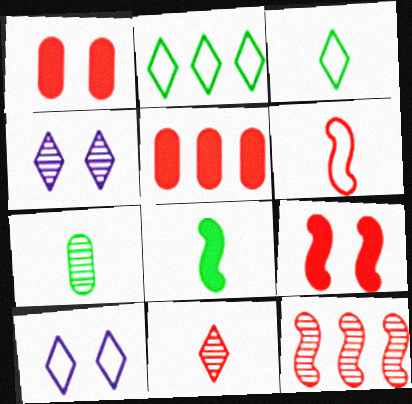[[3, 7, 8], 
[4, 7, 12], 
[6, 9, 12]]